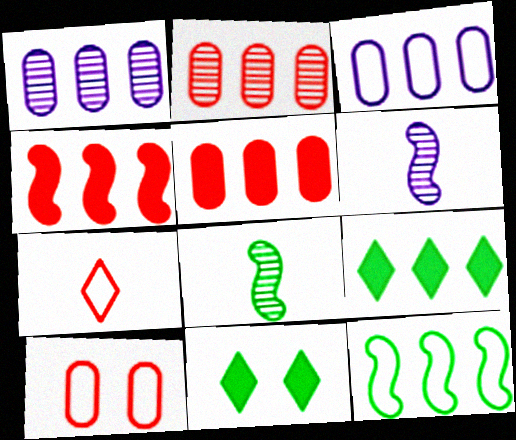[[6, 9, 10]]